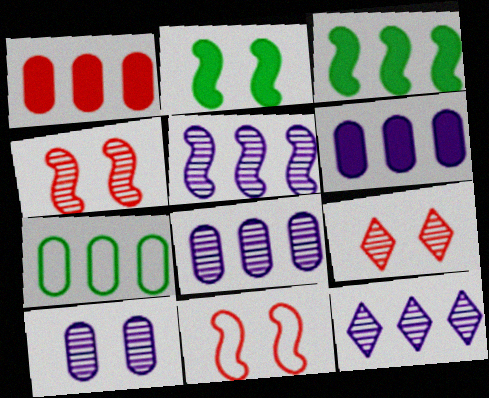[[1, 7, 8], 
[5, 8, 12]]